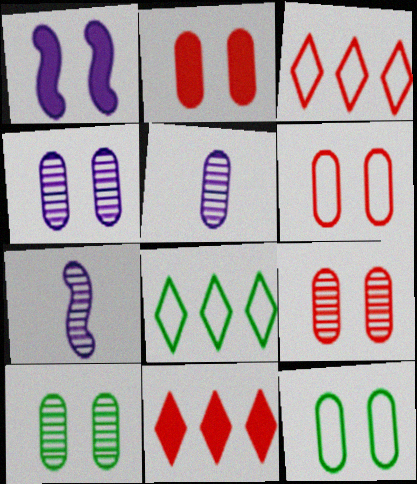[[2, 4, 12], 
[2, 6, 9], 
[2, 7, 8], 
[4, 9, 10], 
[7, 11, 12]]